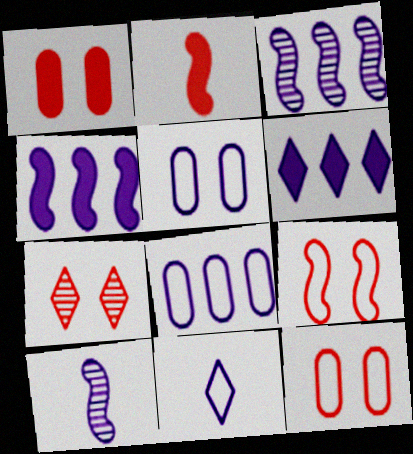[[1, 7, 9], 
[3, 6, 8], 
[5, 6, 10]]